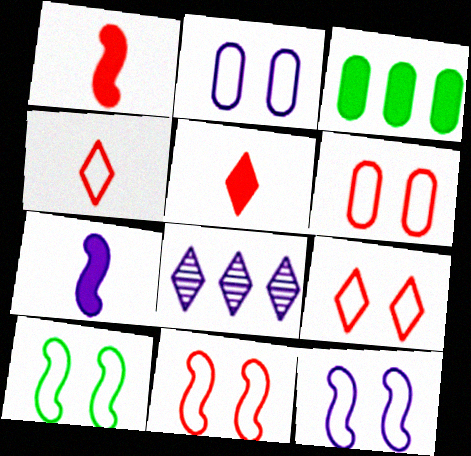[[2, 7, 8], 
[2, 9, 10], 
[6, 9, 11], 
[10, 11, 12]]